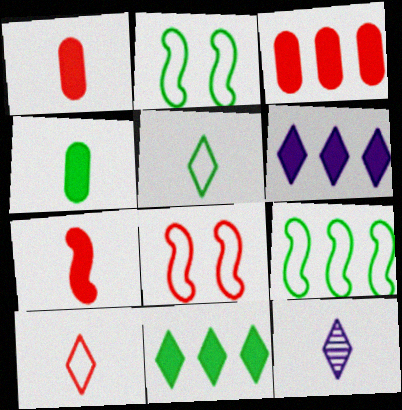[[2, 3, 12]]